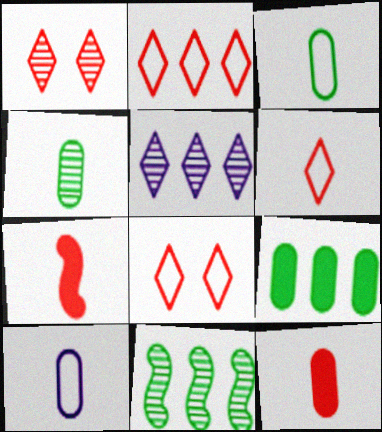[[2, 6, 8], 
[4, 10, 12]]